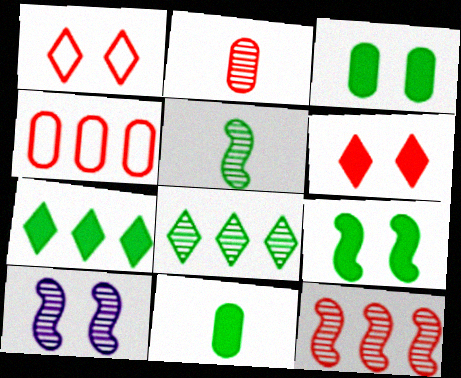[[1, 3, 10], 
[2, 8, 10], 
[5, 10, 12], 
[7, 9, 11]]